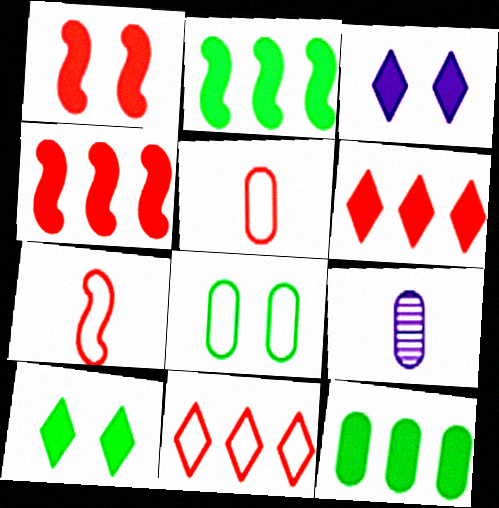[]